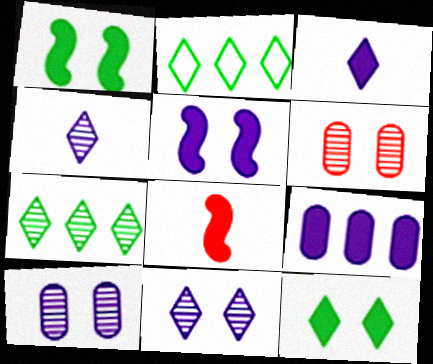[[2, 8, 10], 
[3, 5, 9], 
[8, 9, 12]]